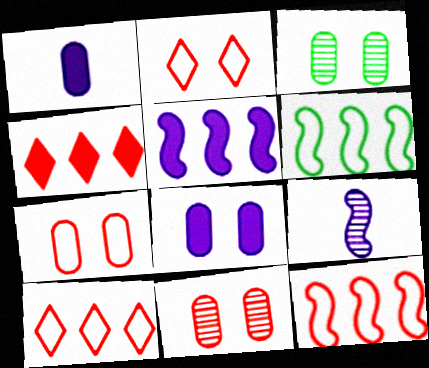[[3, 7, 8]]